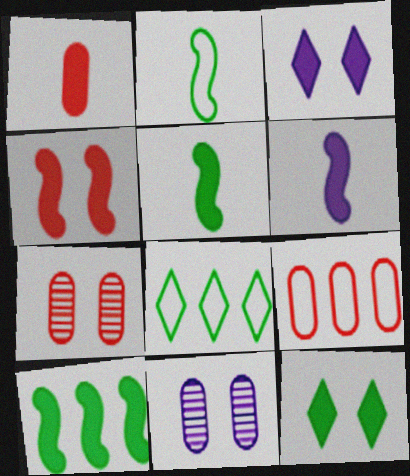[[1, 3, 10], 
[1, 7, 9], 
[4, 6, 10], 
[6, 7, 8]]